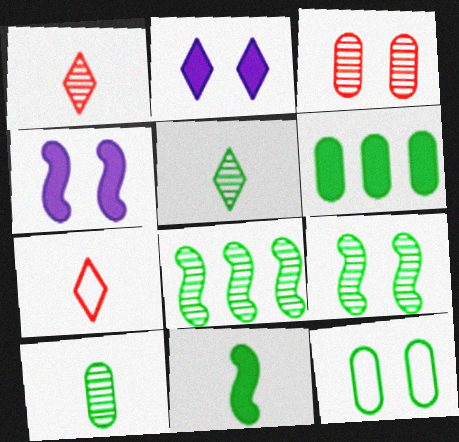[[6, 10, 12]]